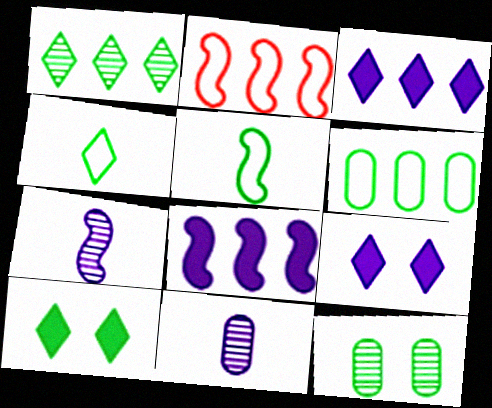[[1, 4, 10], 
[2, 10, 11]]